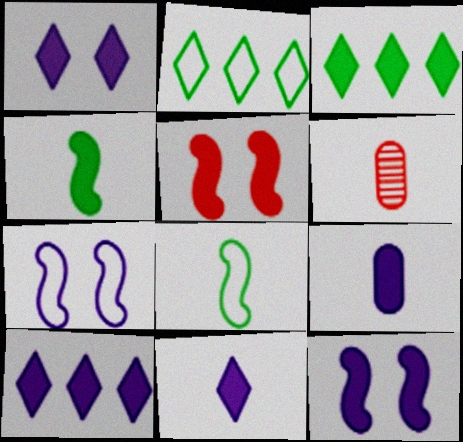[[1, 10, 11], 
[2, 6, 12], 
[3, 5, 9], 
[3, 6, 7], 
[6, 8, 11], 
[9, 10, 12]]